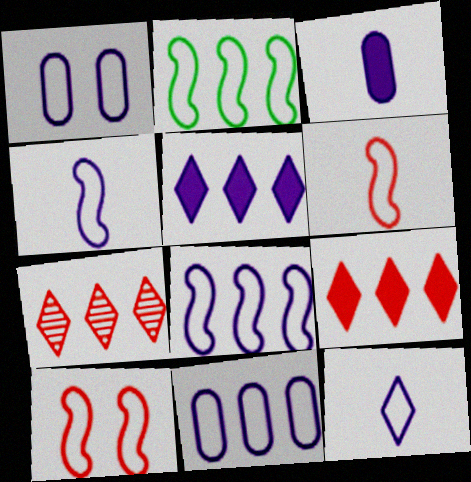[[1, 8, 12], 
[2, 4, 10]]